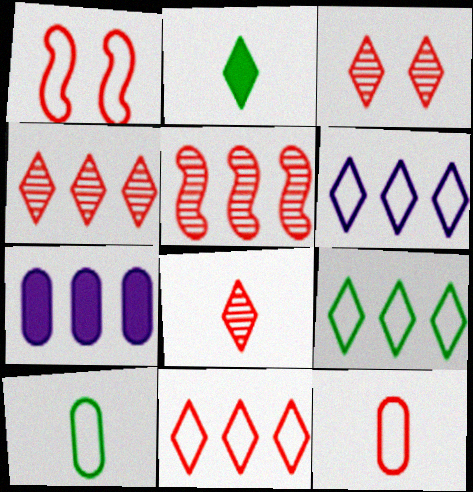[[1, 6, 10], 
[1, 11, 12], 
[2, 3, 6], 
[3, 4, 8], 
[5, 7, 9], 
[6, 9, 11]]